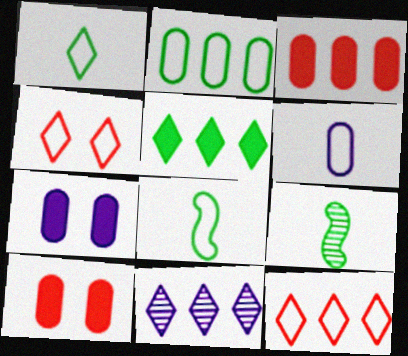[[5, 11, 12], 
[7, 9, 12], 
[8, 10, 11]]